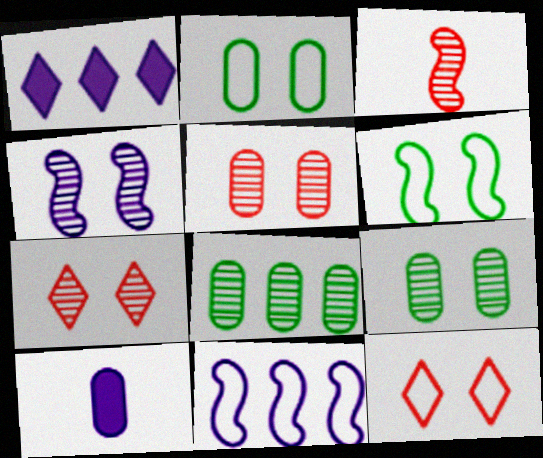[[1, 2, 3], 
[4, 7, 9]]